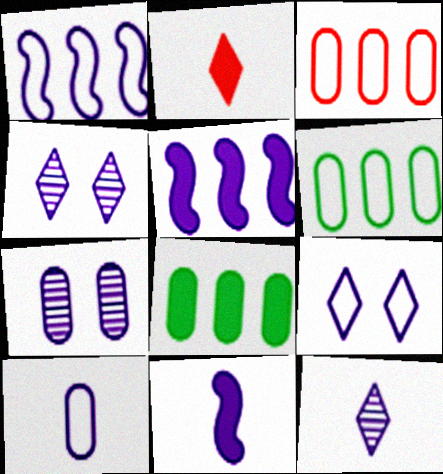[[1, 9, 10], 
[4, 5, 10], 
[10, 11, 12]]